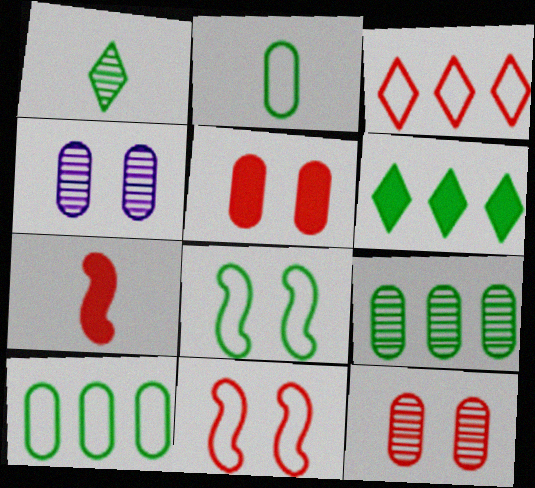[[3, 7, 12]]